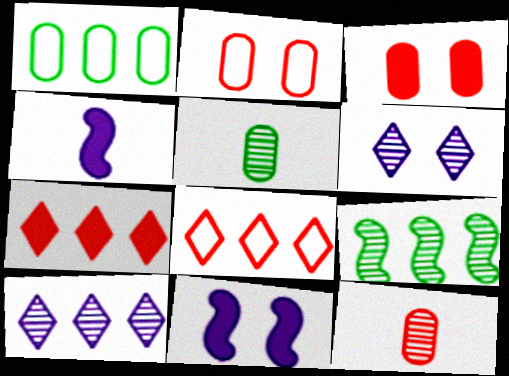[[5, 8, 11], 
[6, 9, 12]]